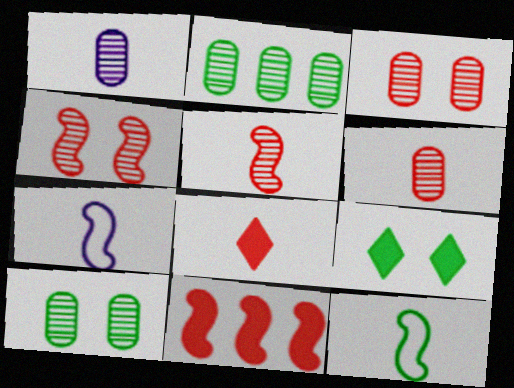[[1, 2, 3], 
[1, 8, 12], 
[2, 9, 12]]